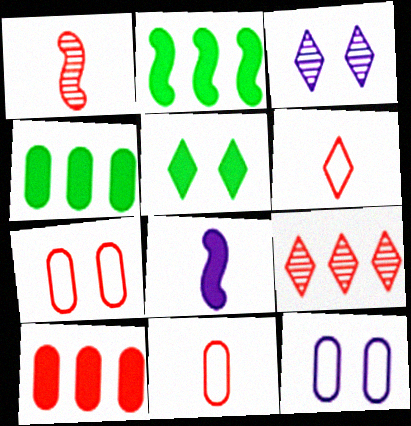[[2, 3, 11], 
[5, 8, 10]]